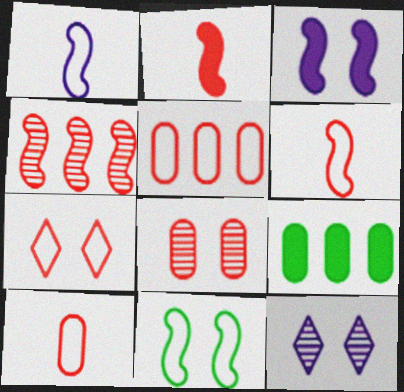[[5, 6, 7], 
[6, 9, 12]]